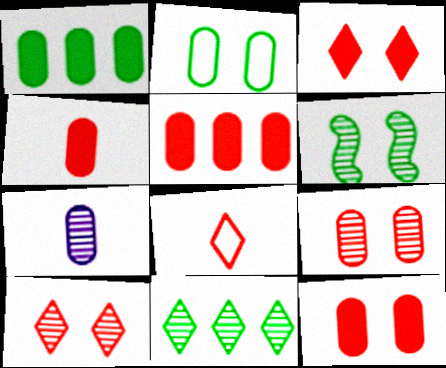[[2, 5, 7], 
[4, 5, 12]]